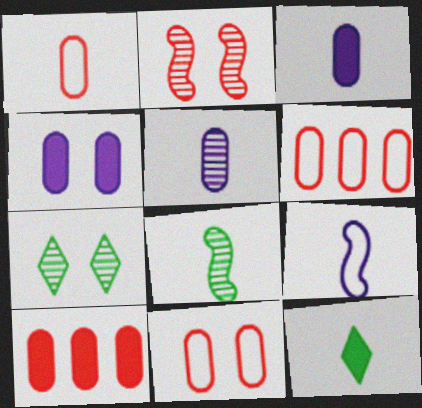[[1, 6, 11], 
[7, 9, 10]]